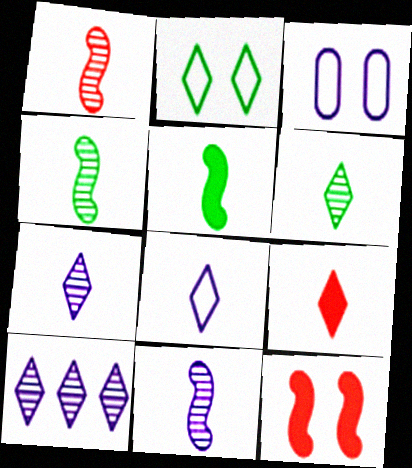[[1, 4, 11], 
[2, 9, 10], 
[6, 8, 9]]